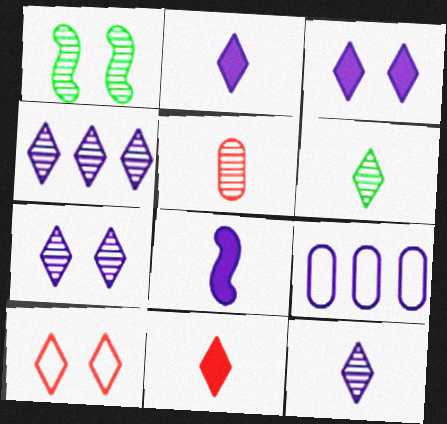[[1, 4, 5], 
[1, 9, 11], 
[4, 7, 12], 
[7, 8, 9]]